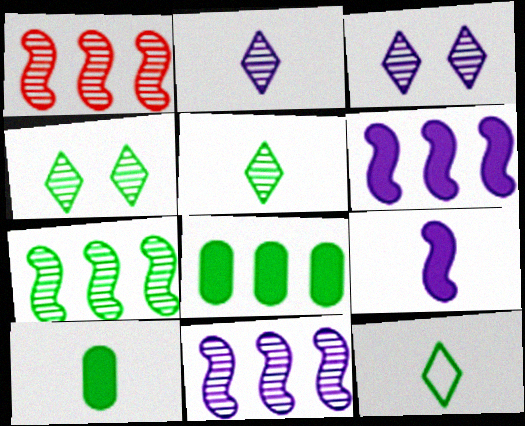[[1, 7, 11]]